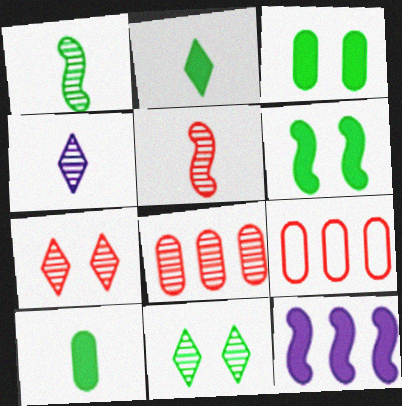[[4, 6, 9], 
[5, 7, 8]]